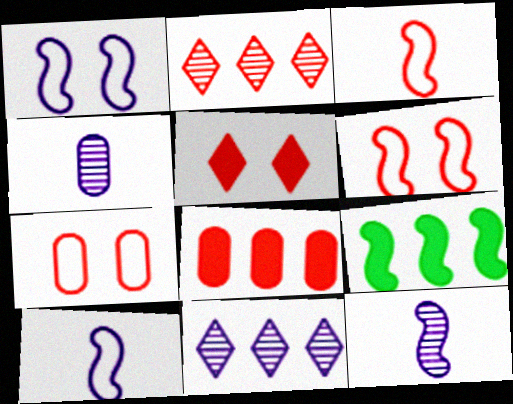[[6, 9, 12]]